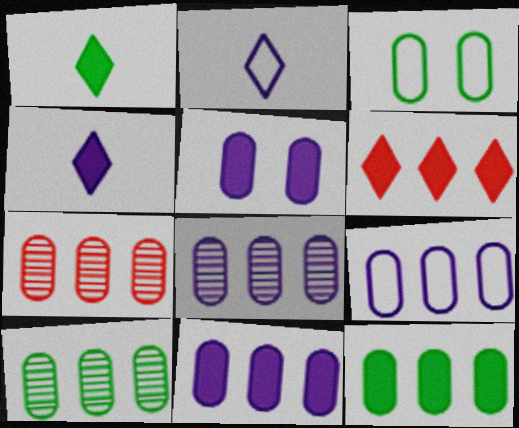[[7, 8, 10], 
[7, 9, 12], 
[8, 9, 11]]